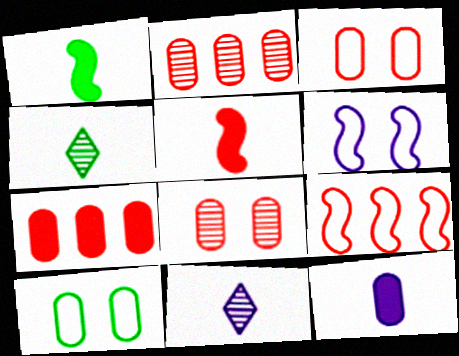[[2, 10, 12], 
[4, 6, 7]]